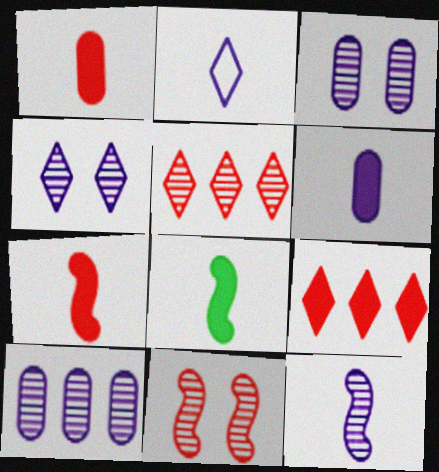[[2, 6, 12], 
[4, 10, 12]]